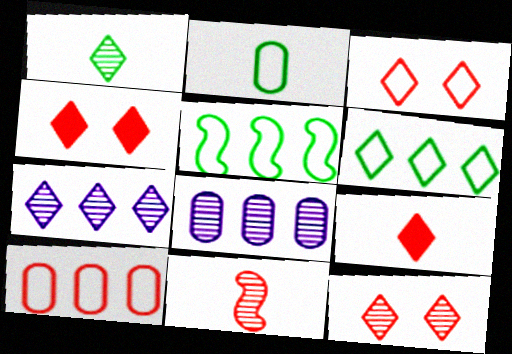[[1, 7, 12], 
[3, 4, 12], 
[4, 10, 11]]